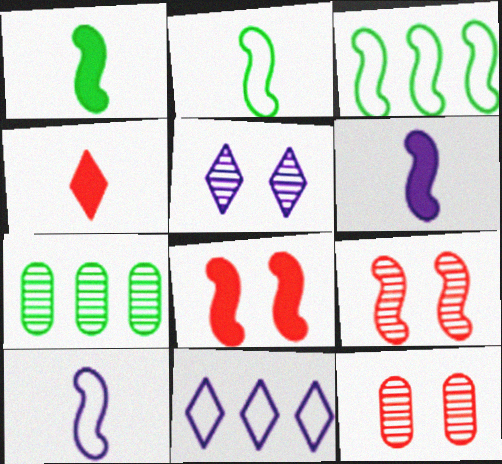[[1, 11, 12], 
[3, 6, 9]]